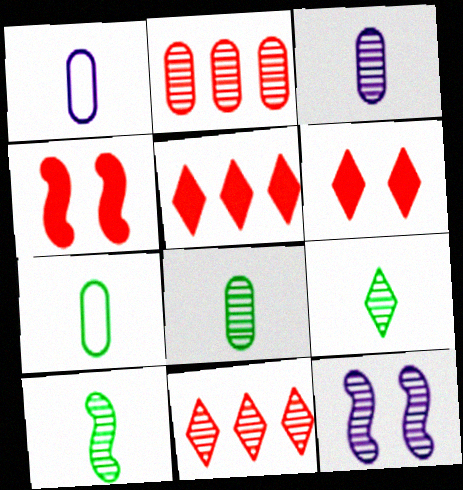[[2, 9, 12], 
[5, 7, 12], 
[8, 9, 10], 
[8, 11, 12]]